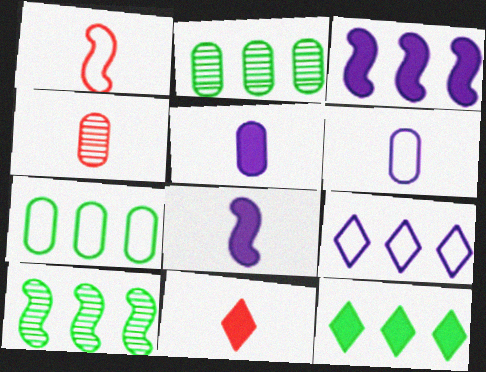[[1, 4, 11], 
[7, 10, 12]]